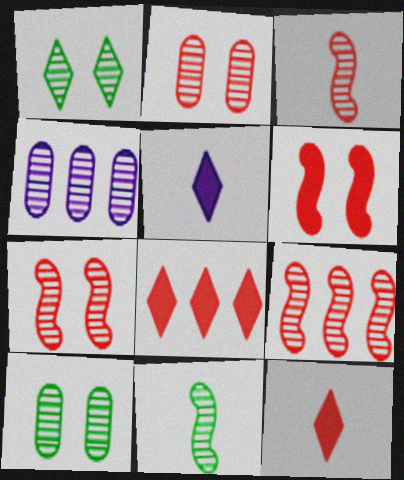[[1, 3, 4], 
[3, 7, 9]]